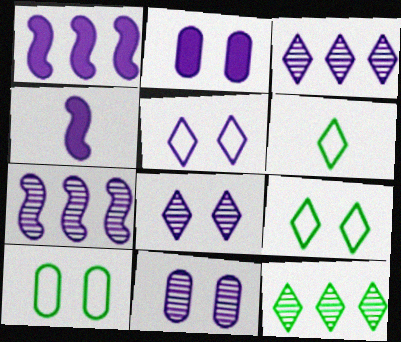[]